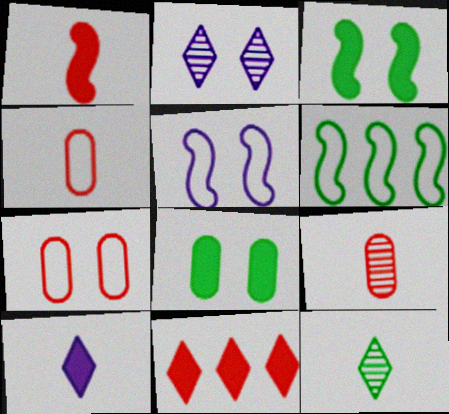[[2, 3, 7], 
[6, 8, 12]]